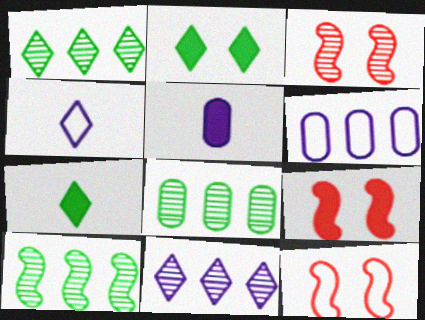[[1, 5, 12], 
[1, 8, 10], 
[3, 6, 7], 
[3, 9, 12], 
[4, 8, 9]]